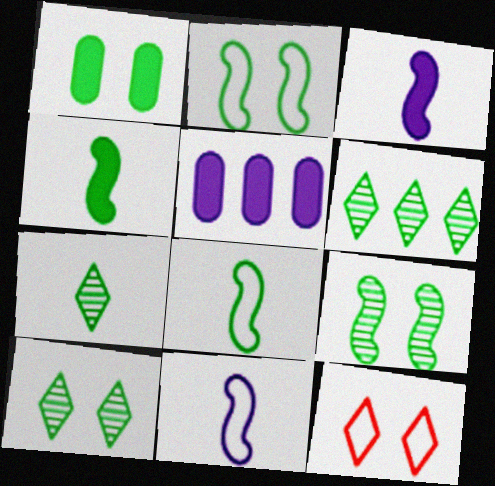[[1, 2, 10], 
[1, 6, 8], 
[6, 7, 10]]